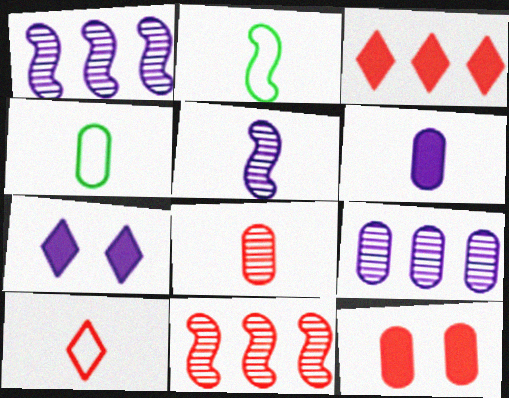[[4, 6, 8], 
[4, 7, 11], 
[4, 9, 12], 
[10, 11, 12]]